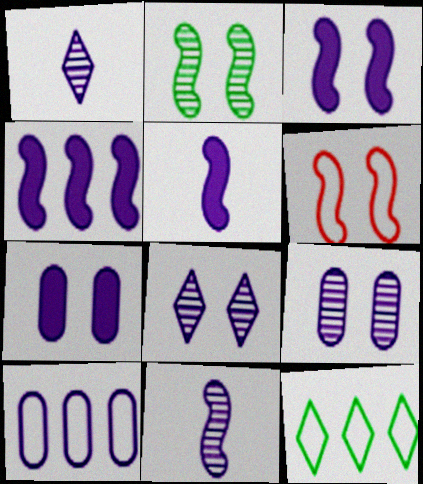[[1, 3, 10], 
[2, 3, 6], 
[3, 4, 5], 
[5, 8, 10]]